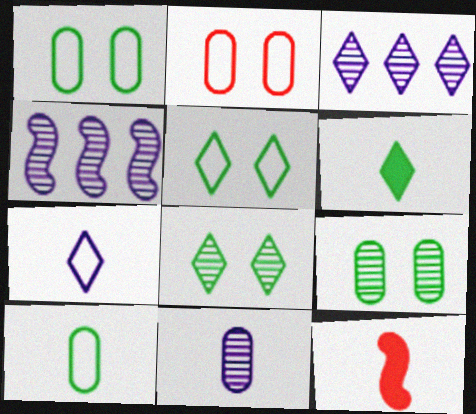[[1, 3, 12], 
[2, 4, 6]]